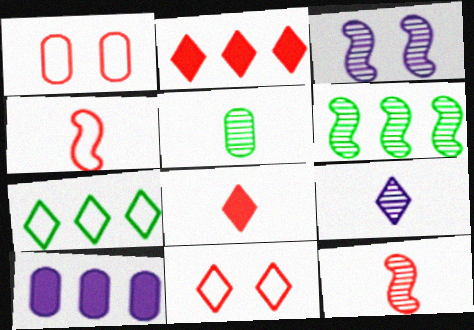[[1, 2, 12], 
[1, 5, 10], 
[3, 6, 12], 
[5, 9, 12]]